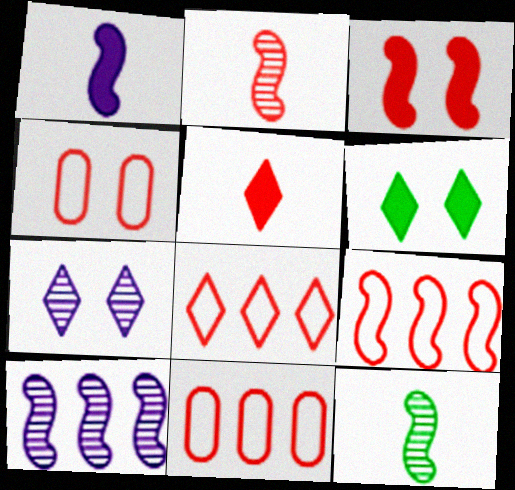[[2, 3, 9], 
[8, 9, 11]]